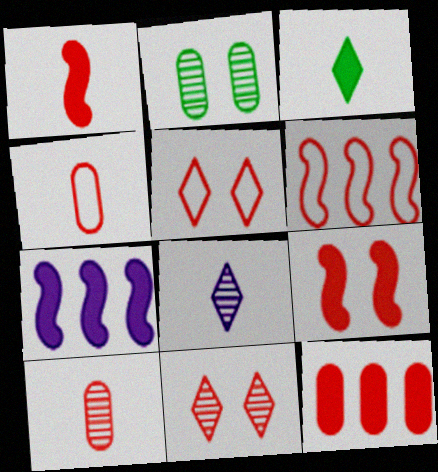[[4, 5, 6]]